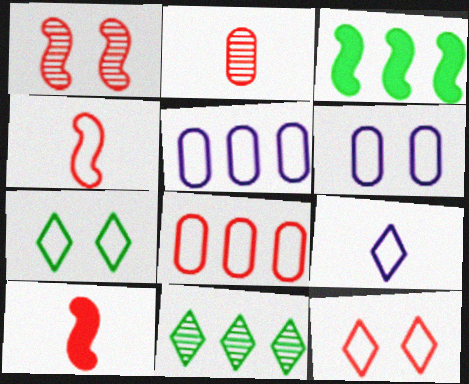[[4, 5, 7], 
[4, 8, 12], 
[6, 10, 11]]